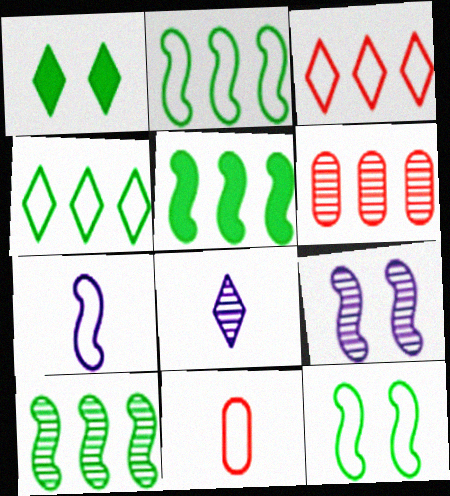[[1, 3, 8], 
[1, 6, 7], 
[2, 5, 10]]